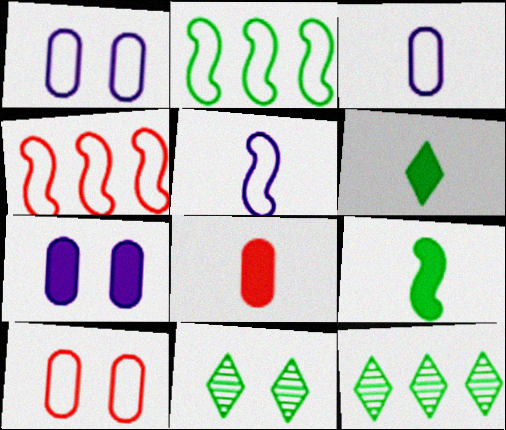[]